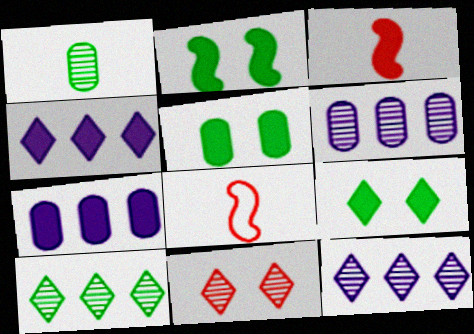[[2, 5, 9], 
[3, 4, 5], 
[3, 7, 9], 
[5, 8, 12], 
[6, 8, 9]]